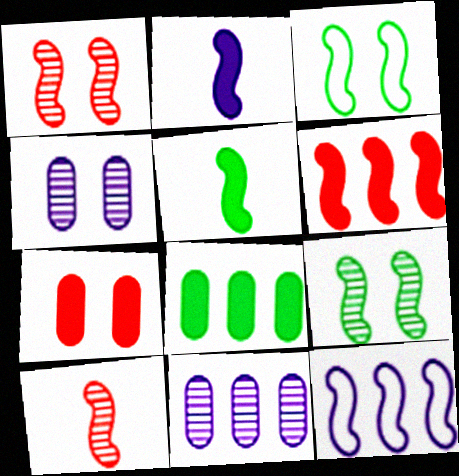[[1, 5, 12]]